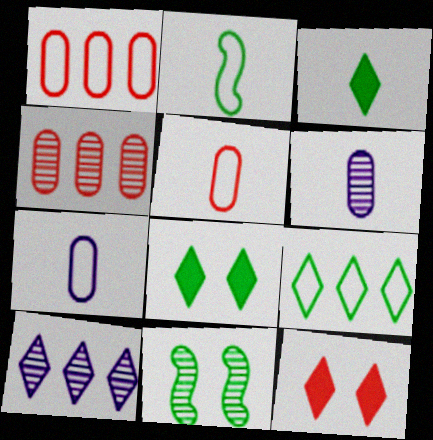[]